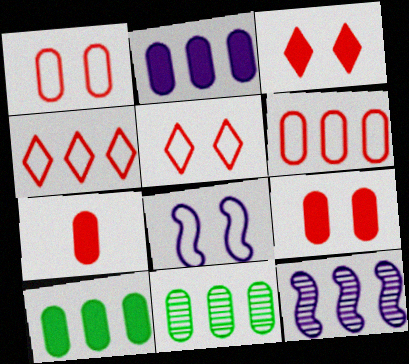[[2, 6, 11], 
[4, 10, 12]]